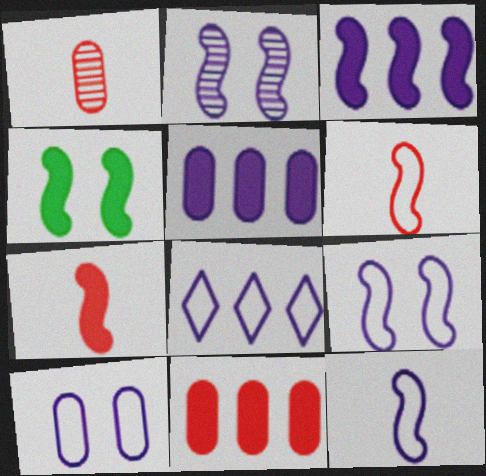[[1, 4, 8], 
[2, 3, 12], 
[3, 4, 7], 
[8, 10, 12]]